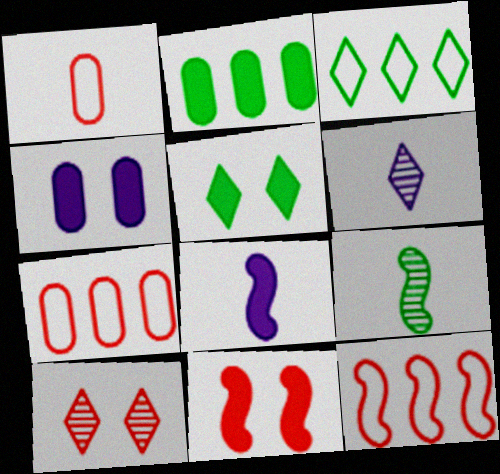[[4, 5, 11]]